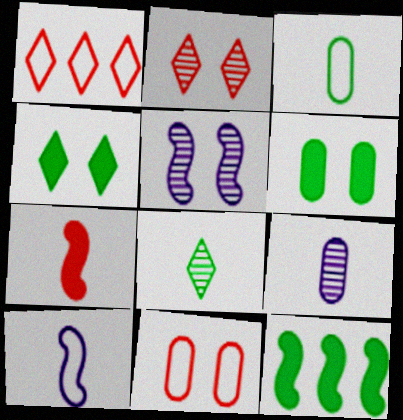[[4, 5, 11]]